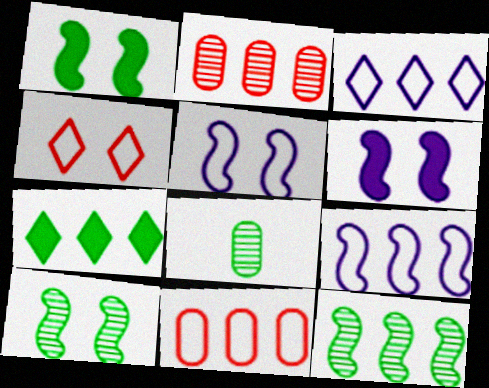[[2, 7, 9]]